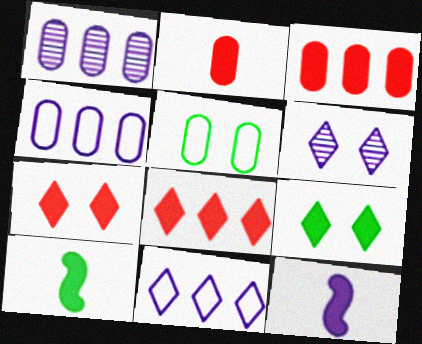[[1, 2, 5], 
[3, 9, 12], 
[4, 6, 12]]